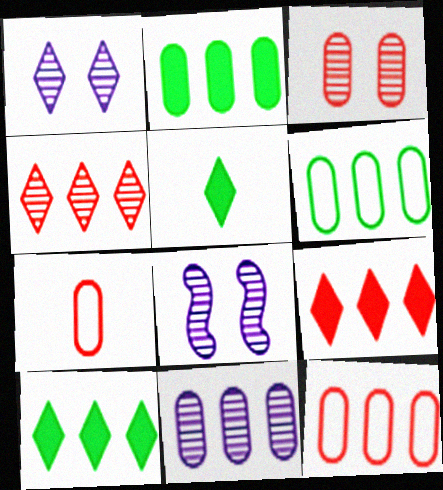[[2, 11, 12], 
[5, 8, 12], 
[7, 8, 10]]